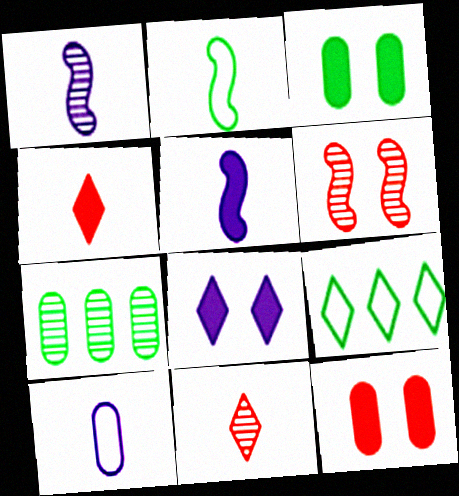[[1, 9, 12], 
[7, 10, 12], 
[8, 9, 11]]